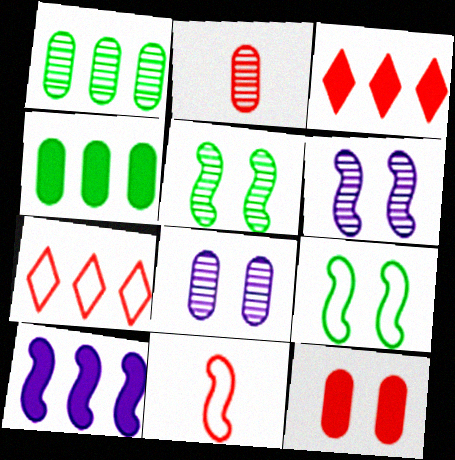[[1, 2, 8], 
[1, 7, 10], 
[3, 4, 10], 
[5, 10, 11]]